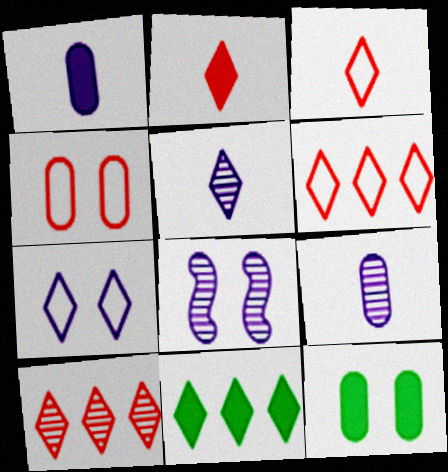[]